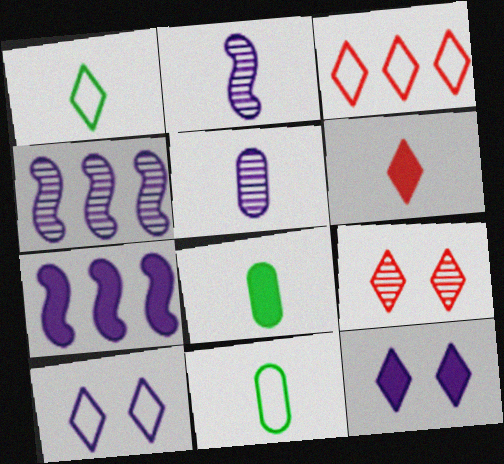[[1, 3, 10], 
[2, 6, 11], 
[3, 6, 9], 
[5, 7, 10], 
[7, 9, 11]]